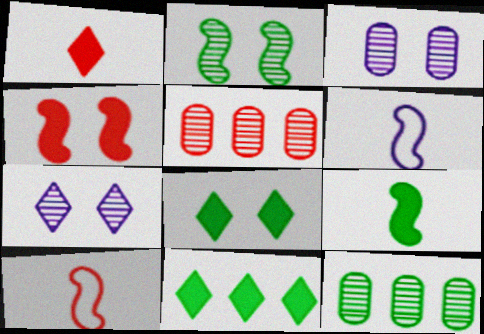[[3, 10, 11], 
[5, 6, 8]]